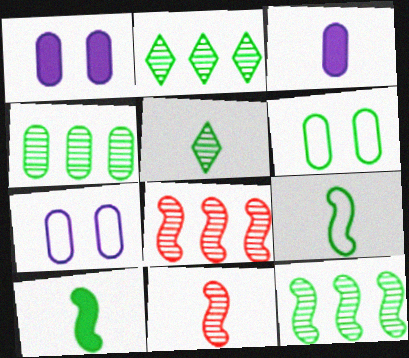[[2, 4, 12], 
[2, 6, 10]]